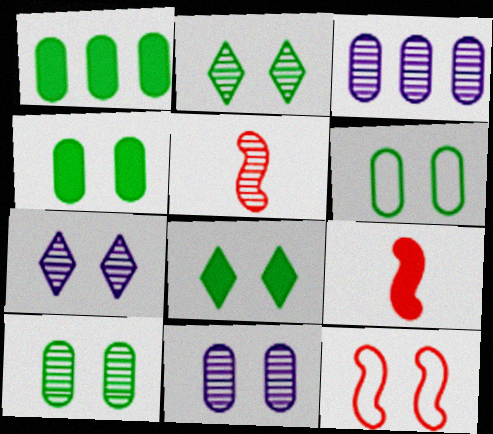[[2, 3, 5], 
[4, 6, 10], 
[4, 7, 12], 
[8, 11, 12]]